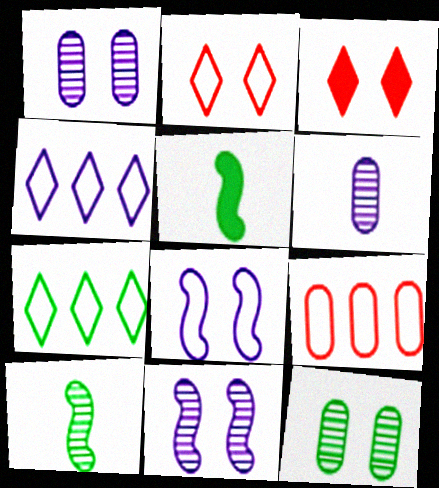[[3, 8, 12], 
[5, 7, 12]]